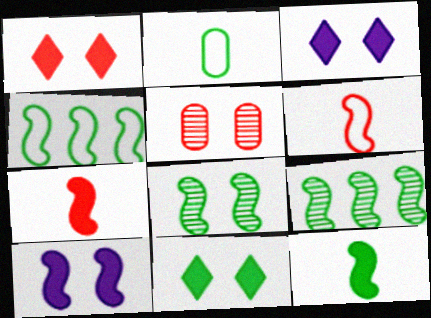[[1, 3, 11], 
[2, 9, 11], 
[4, 8, 12], 
[6, 9, 10]]